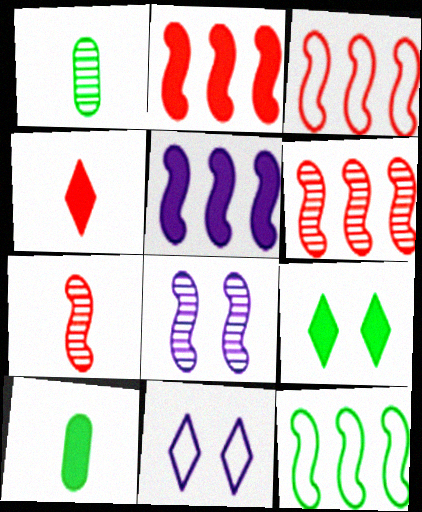[[1, 2, 11], 
[1, 9, 12], 
[2, 3, 6], 
[5, 6, 12], 
[6, 10, 11]]